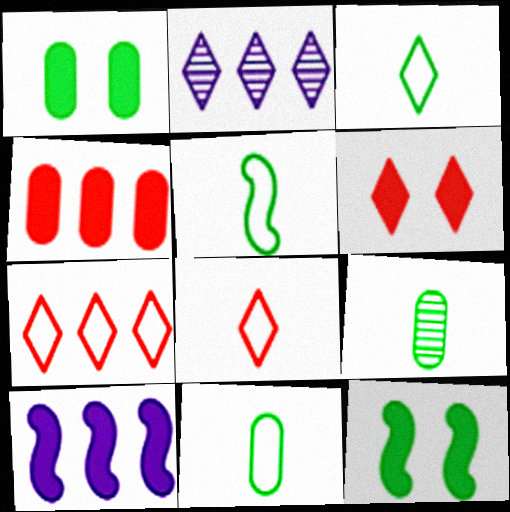[[2, 3, 6], 
[3, 5, 11]]